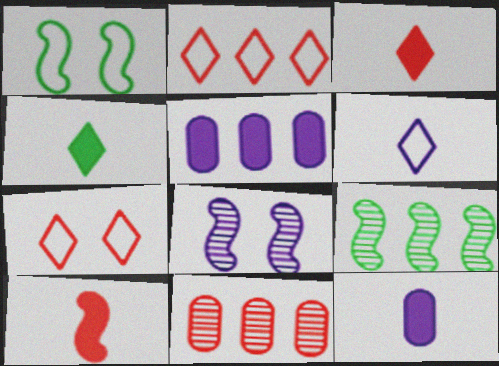[[2, 5, 9], 
[4, 10, 12], 
[5, 6, 8], 
[7, 9, 12], 
[7, 10, 11]]